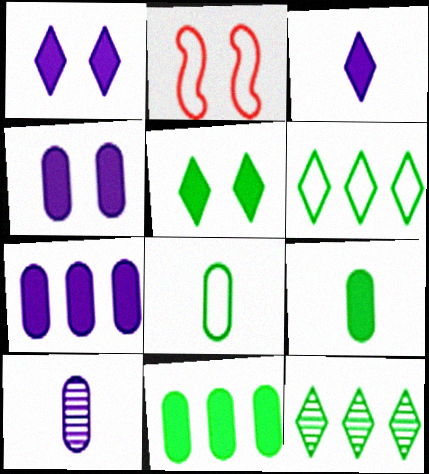[]